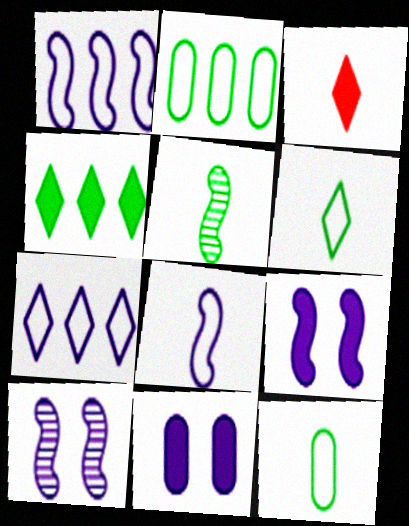[[2, 3, 10]]